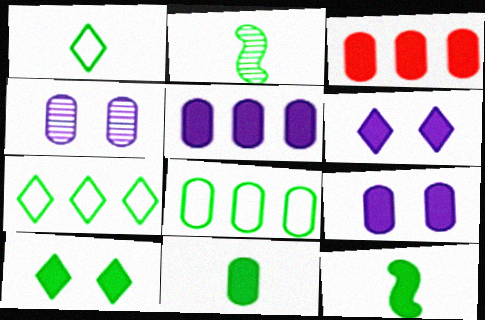[[1, 2, 11], 
[2, 8, 10], 
[3, 6, 12], 
[3, 9, 11]]